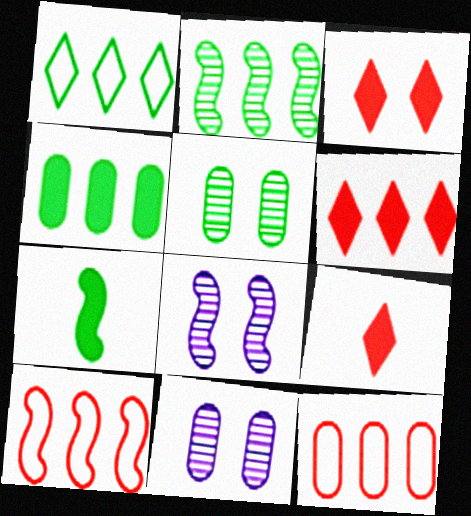[[1, 2, 4], 
[1, 5, 7], 
[3, 6, 9], 
[7, 8, 10]]